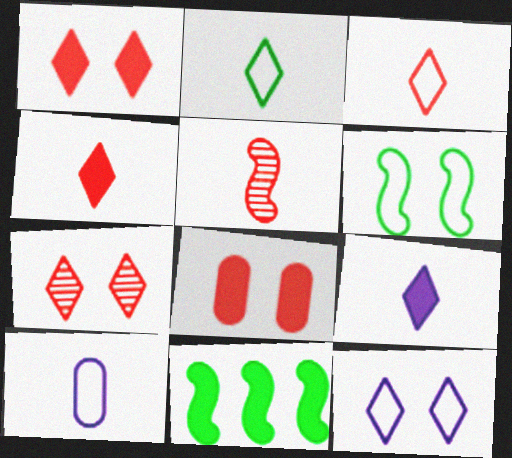[[7, 10, 11], 
[8, 9, 11]]